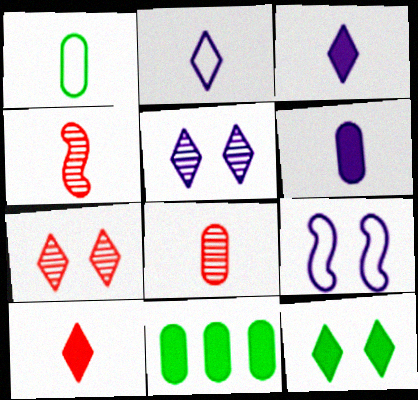[[1, 3, 4], 
[1, 6, 8]]